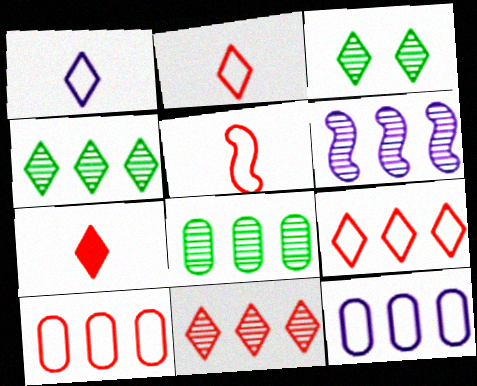[[6, 8, 11]]